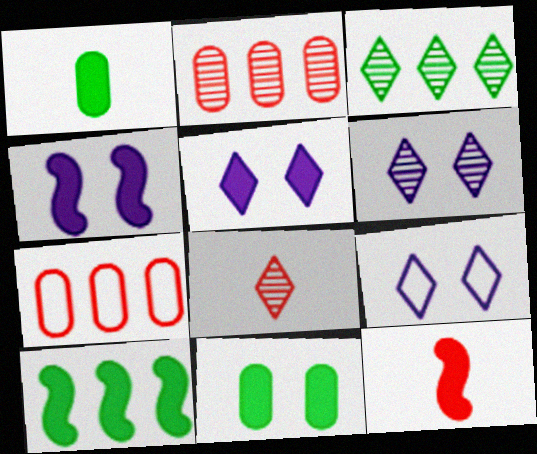[[3, 6, 8], 
[4, 10, 12], 
[5, 6, 9]]